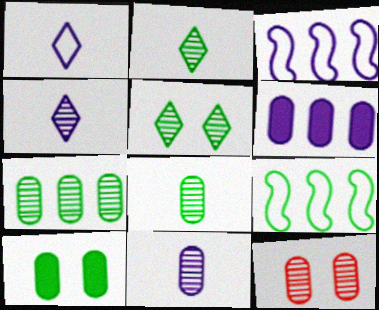[[2, 9, 10], 
[7, 11, 12]]